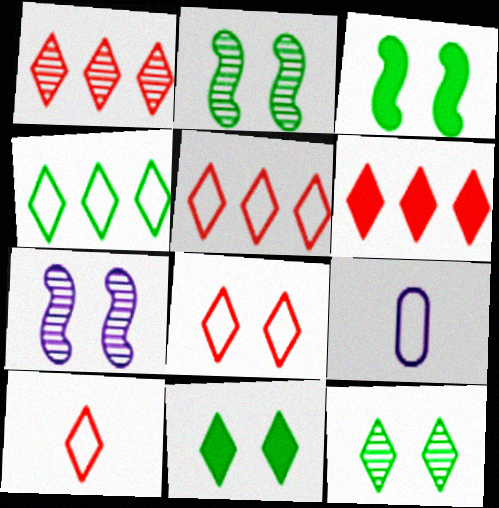[[1, 3, 9], 
[1, 5, 6], 
[2, 6, 9], 
[5, 8, 10]]